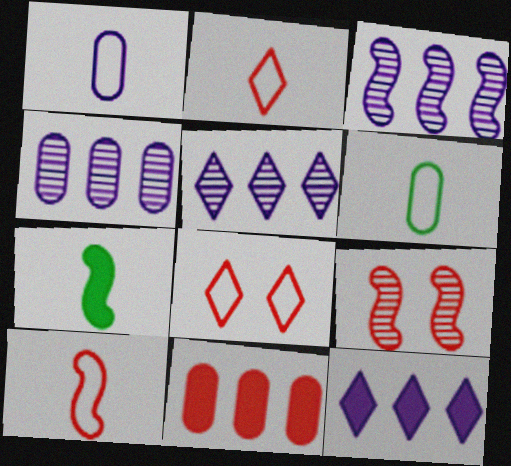[[2, 9, 11], 
[3, 4, 5], 
[4, 7, 8], 
[6, 9, 12]]